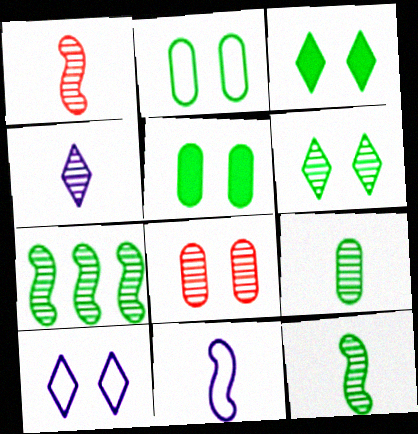[[1, 4, 9], 
[4, 7, 8], 
[6, 7, 9]]